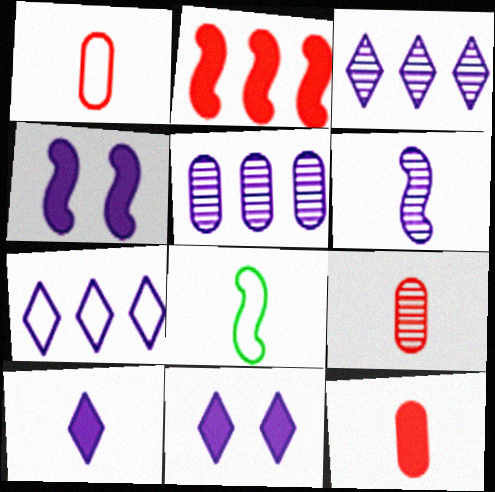[[1, 9, 12], 
[8, 9, 10]]